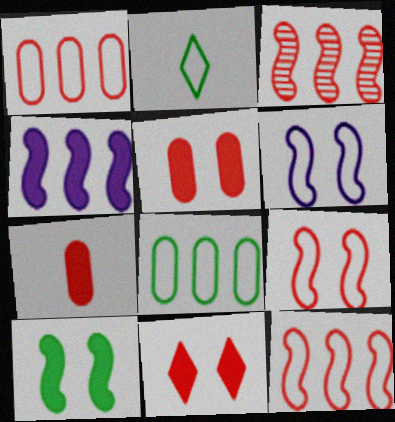[[1, 2, 6]]